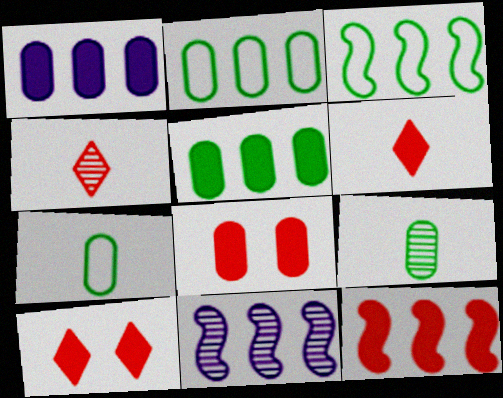[[3, 11, 12], 
[6, 8, 12], 
[7, 10, 11]]